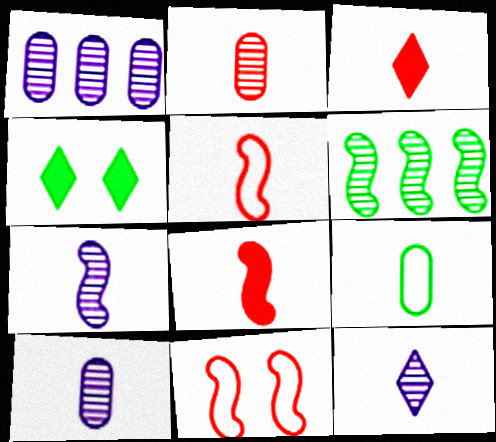[[1, 4, 5], 
[2, 3, 5], 
[3, 7, 9], 
[4, 6, 9], 
[7, 10, 12], 
[8, 9, 12]]